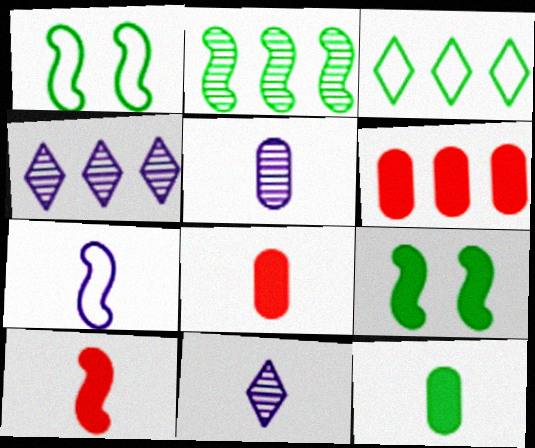[[1, 4, 8], 
[1, 6, 11]]